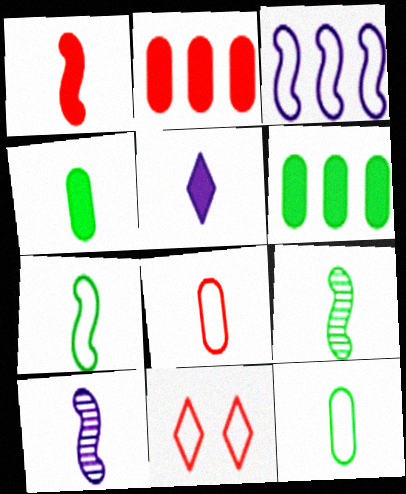[[1, 4, 5], 
[1, 7, 10], 
[3, 11, 12], 
[5, 8, 9], 
[6, 10, 11]]